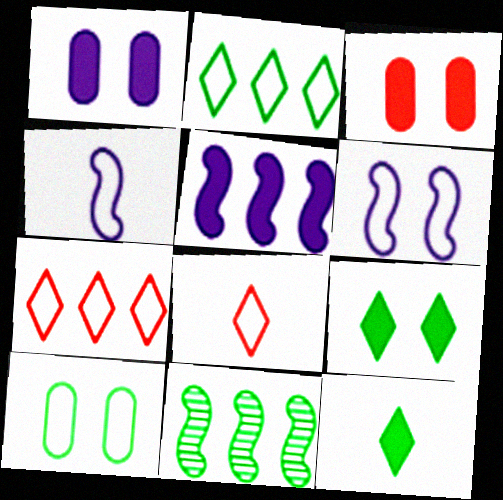[[1, 8, 11], 
[3, 5, 12], 
[4, 7, 10], 
[10, 11, 12]]